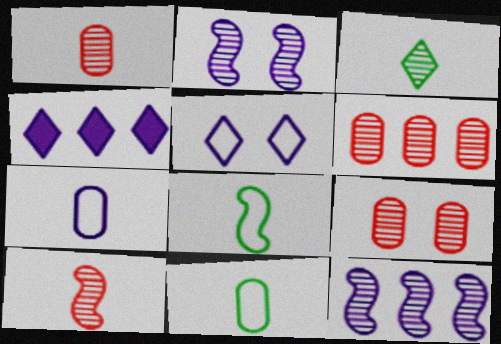[[1, 6, 9], 
[2, 3, 6], 
[2, 4, 7], 
[3, 9, 12], 
[4, 8, 9]]